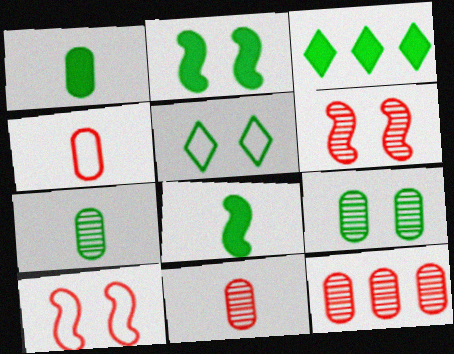[[1, 2, 3], 
[2, 5, 9]]